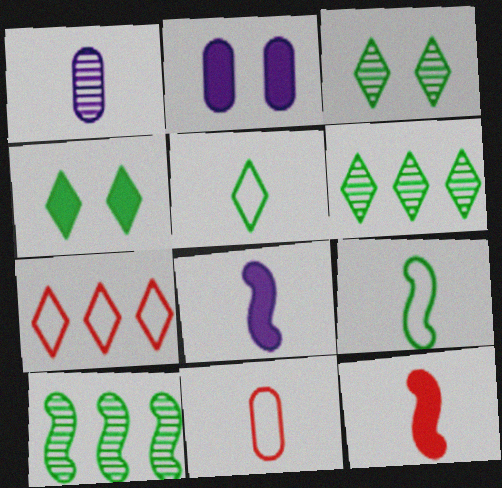[[1, 5, 12], 
[4, 5, 6]]